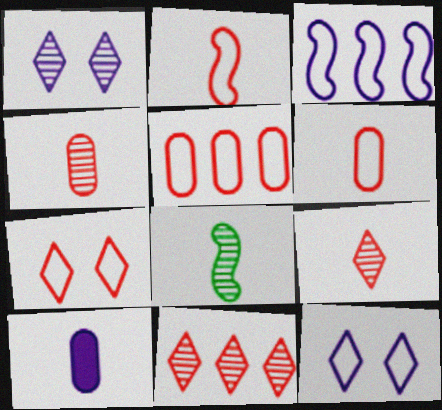[[1, 3, 10], 
[2, 5, 7]]